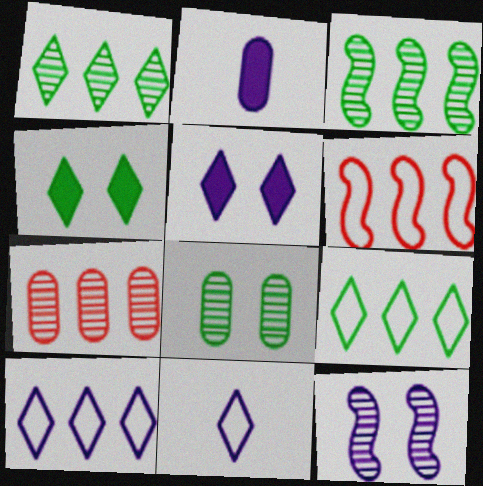[[2, 10, 12]]